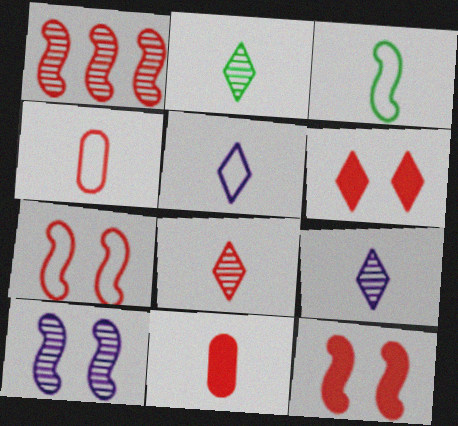[[1, 4, 6], 
[2, 8, 9], 
[3, 4, 5], 
[3, 9, 11]]